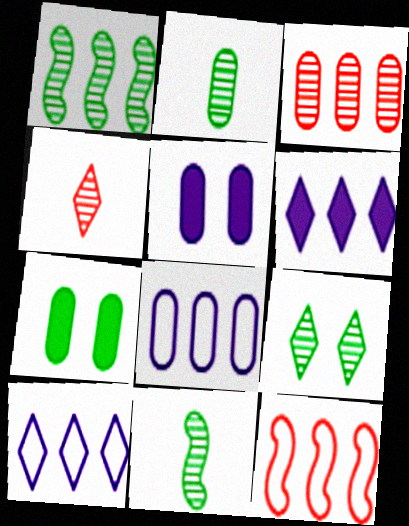[[1, 2, 9]]